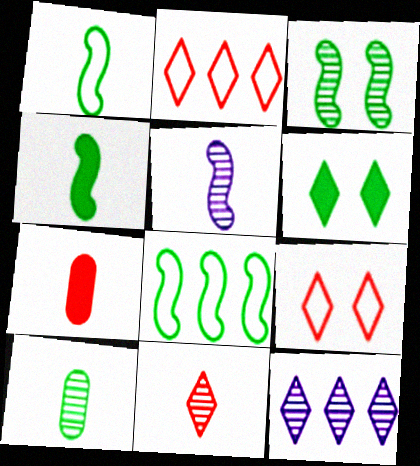[[3, 4, 8], 
[5, 10, 11], 
[6, 8, 10]]